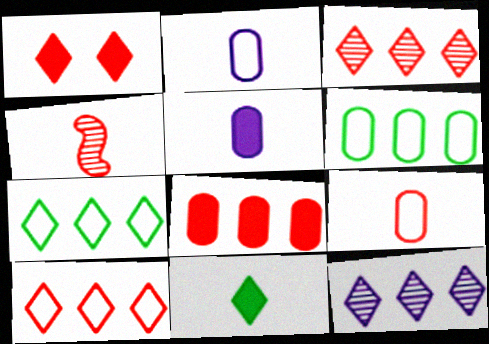[[2, 4, 11]]